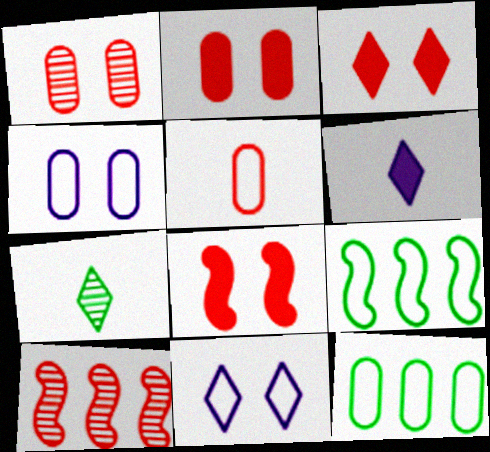[[1, 6, 9], 
[2, 3, 8], 
[3, 5, 10], 
[4, 5, 12], 
[5, 9, 11]]